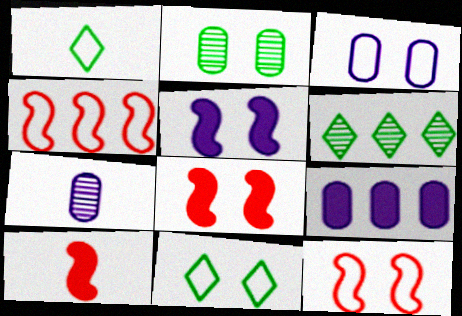[[1, 3, 4], 
[1, 7, 10], 
[3, 6, 10], 
[3, 7, 9], 
[3, 11, 12], 
[4, 6, 9]]